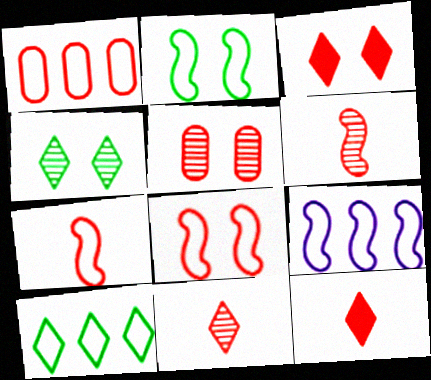[[1, 3, 6], 
[1, 9, 10], 
[2, 7, 9], 
[3, 5, 8]]